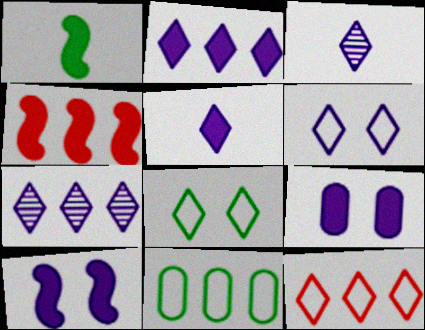[[1, 4, 10], 
[2, 3, 6], 
[4, 7, 11], 
[5, 6, 7]]